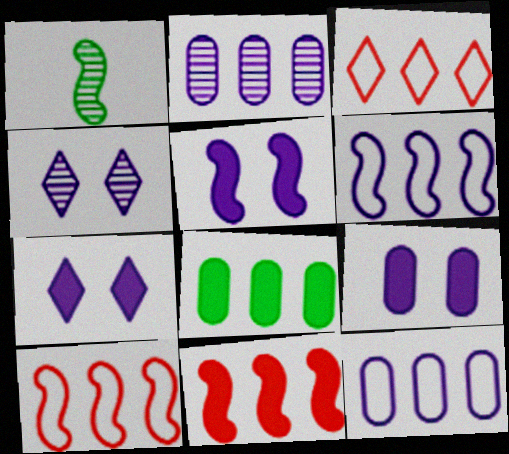[[1, 3, 9], 
[1, 5, 10], 
[5, 7, 9]]